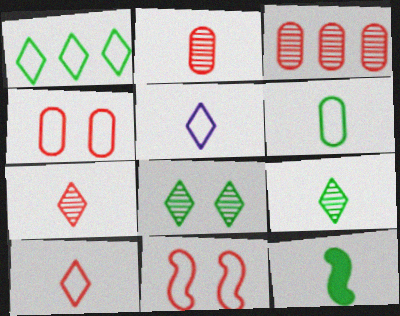[[2, 5, 12], 
[6, 9, 12]]